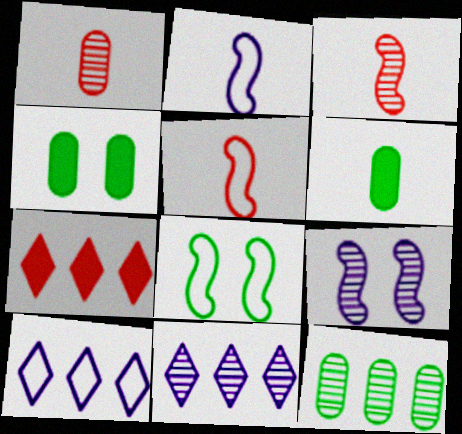[[3, 4, 10], 
[4, 5, 11]]